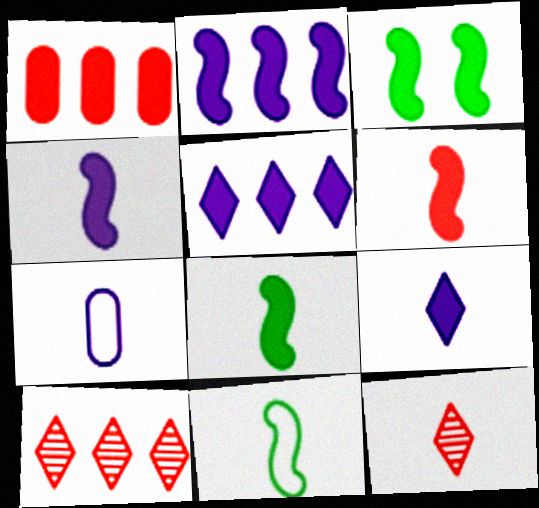[[1, 3, 9], 
[2, 3, 6], 
[3, 7, 10], 
[4, 6, 8], 
[7, 8, 12]]